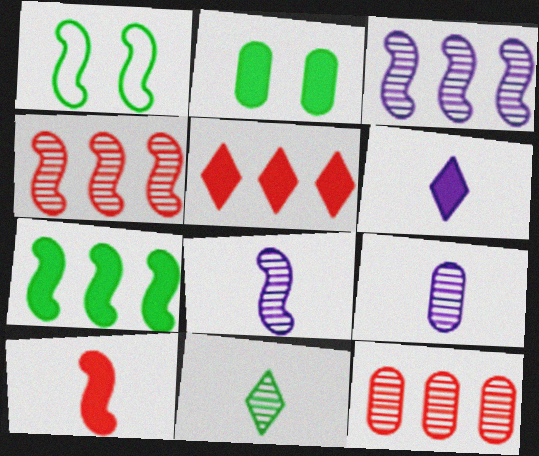[[1, 3, 10], 
[1, 5, 9], 
[1, 6, 12]]